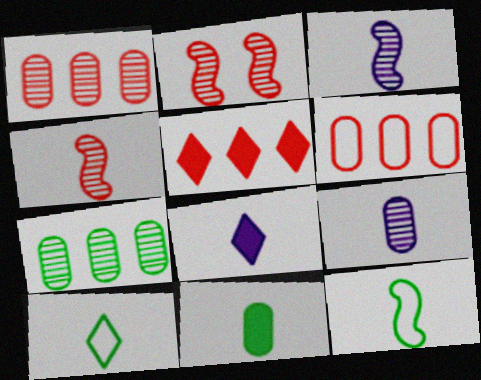[]